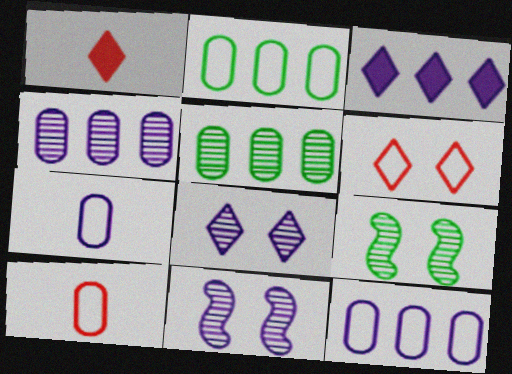[[1, 2, 11], 
[1, 9, 12], 
[3, 7, 11], 
[3, 9, 10]]